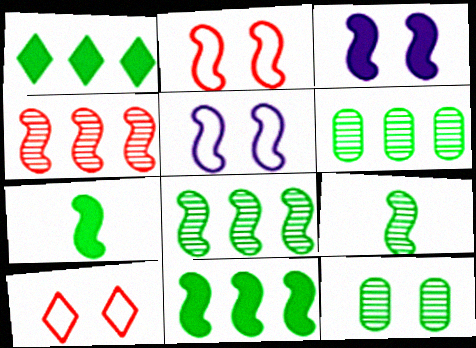[[3, 10, 12], 
[4, 5, 7]]